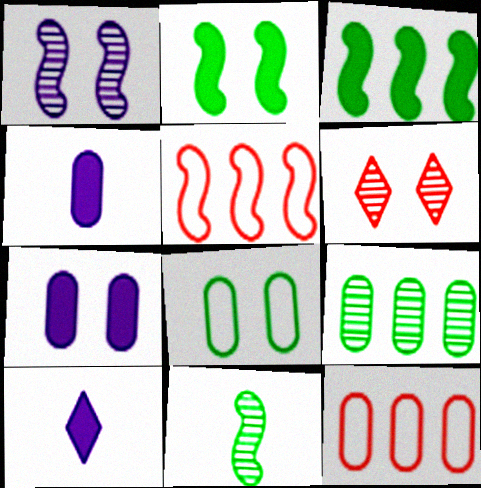[]